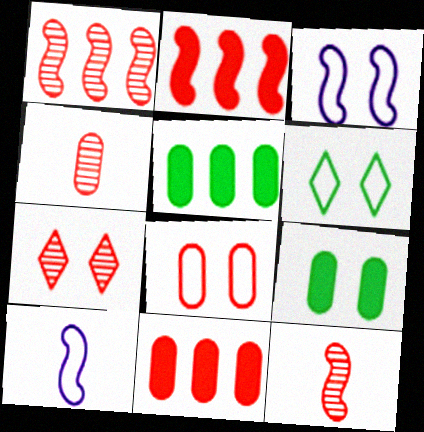[[1, 4, 7], 
[3, 6, 8], 
[3, 7, 9], 
[4, 8, 11], 
[5, 7, 10]]